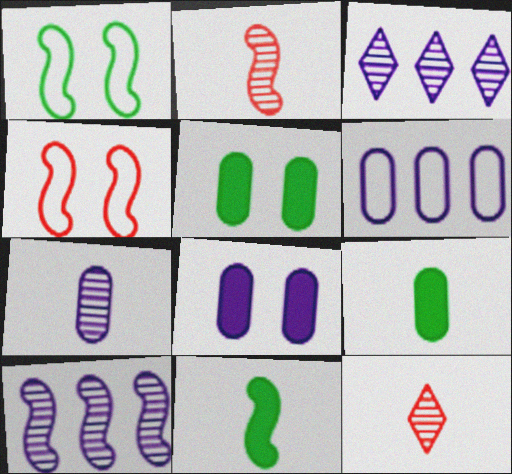[[3, 4, 9], 
[4, 10, 11], 
[6, 7, 8]]